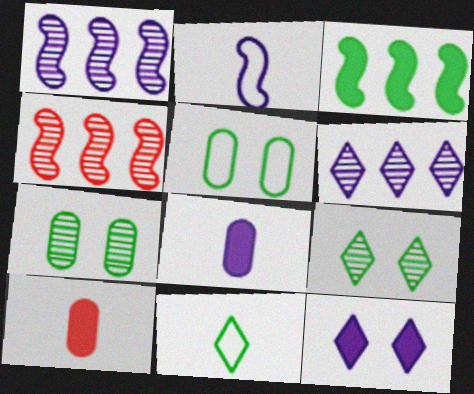[[3, 7, 11], 
[3, 10, 12]]